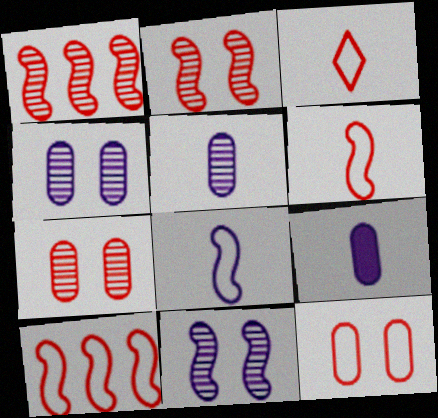[[3, 10, 12]]